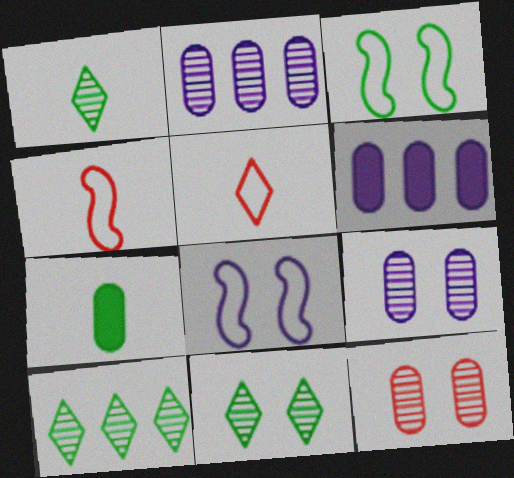[[1, 10, 11], 
[3, 7, 10], 
[4, 6, 11]]